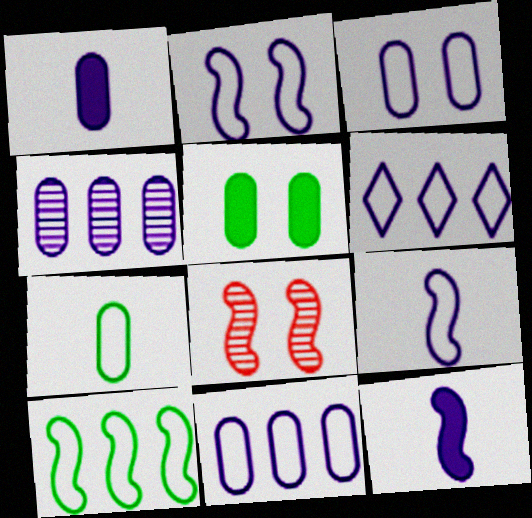[[1, 3, 4], 
[3, 6, 9], 
[8, 10, 12]]